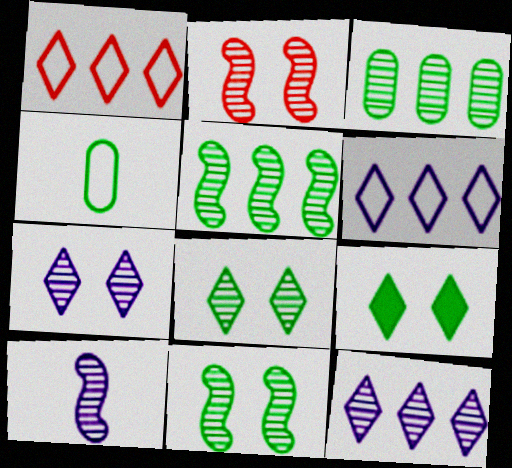[[2, 5, 10], 
[4, 5, 9]]